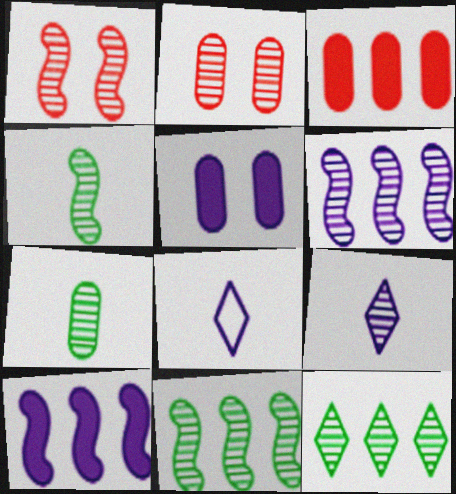[[1, 4, 6], 
[2, 9, 11], 
[5, 6, 8]]